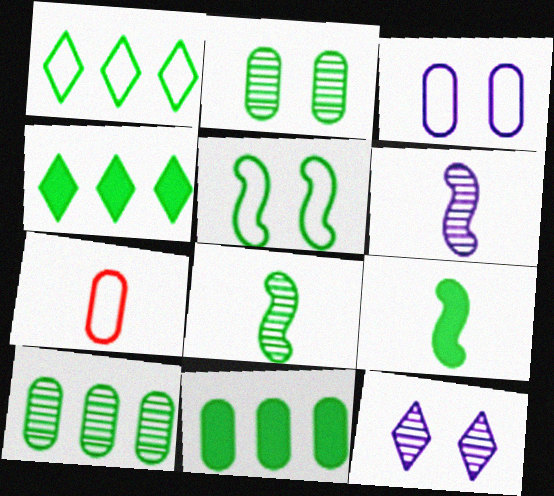[[1, 2, 9]]